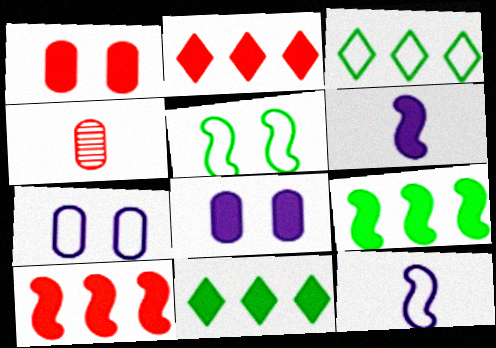[[1, 6, 11]]